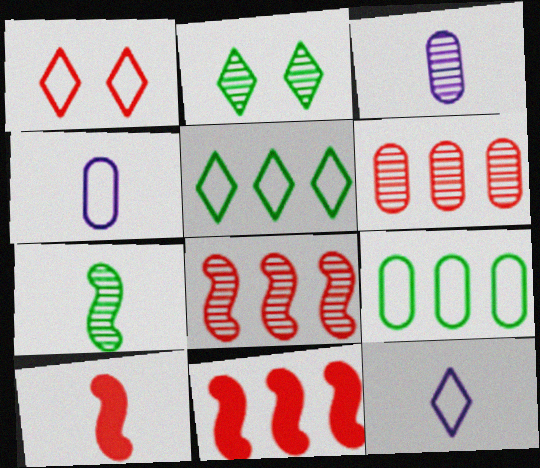[[1, 5, 12], 
[1, 6, 10], 
[2, 3, 8], 
[2, 4, 11]]